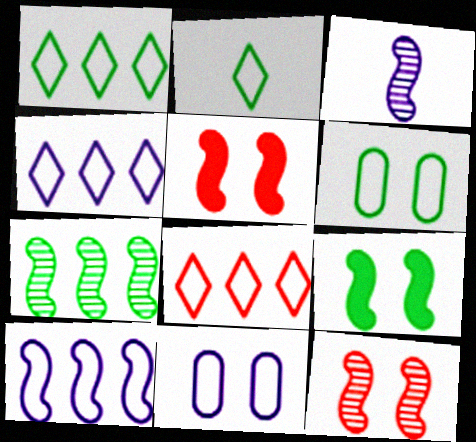[[1, 4, 8], 
[3, 7, 12]]